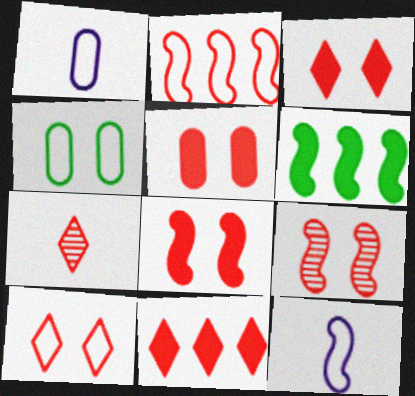[[2, 5, 7], 
[3, 5, 8], 
[5, 9, 10], 
[6, 9, 12], 
[7, 10, 11]]